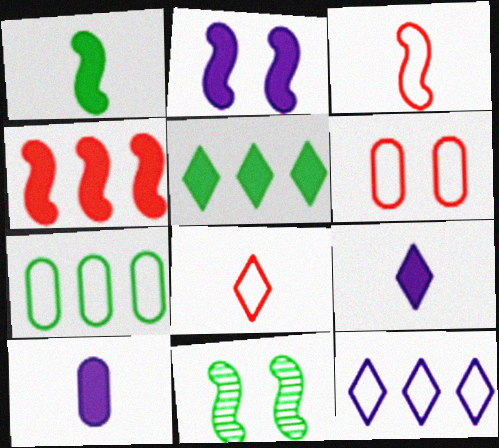[[1, 2, 4]]